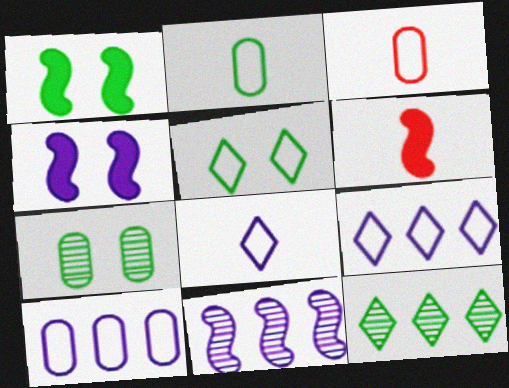[[1, 2, 12], 
[1, 5, 7], 
[3, 4, 12], 
[6, 7, 9]]